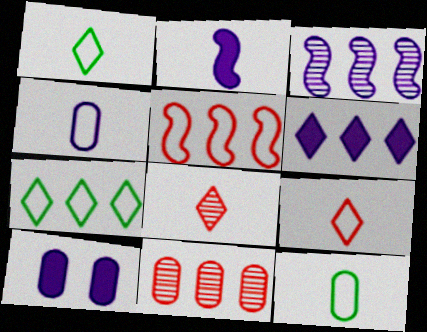[[2, 6, 10], 
[2, 8, 12], 
[10, 11, 12]]